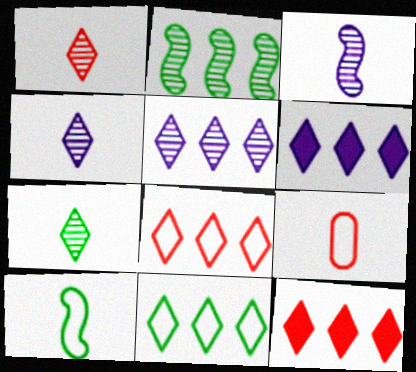[[1, 4, 7], 
[5, 11, 12]]